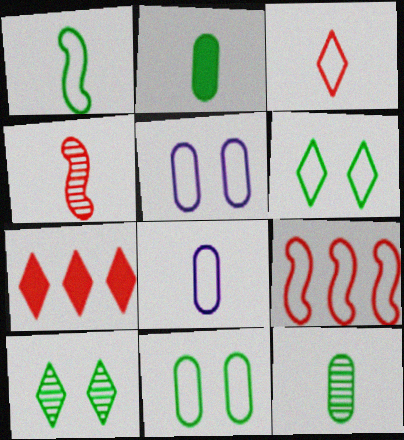[[1, 3, 8], 
[6, 8, 9]]